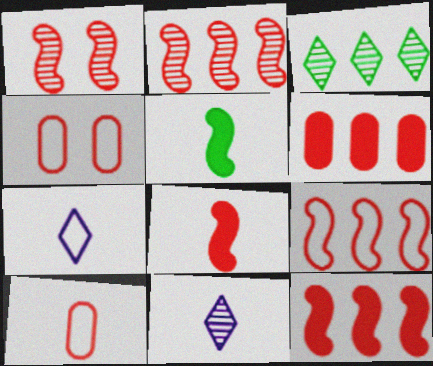[[1, 8, 9], 
[2, 9, 12], 
[5, 10, 11]]